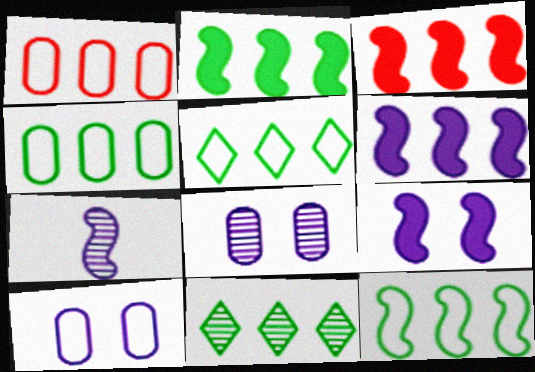[[1, 6, 11], 
[2, 3, 6], 
[2, 4, 11], 
[4, 5, 12]]